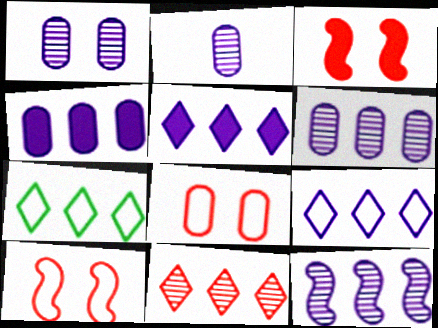[[1, 2, 6], 
[2, 3, 7], 
[4, 9, 12], 
[5, 7, 11]]